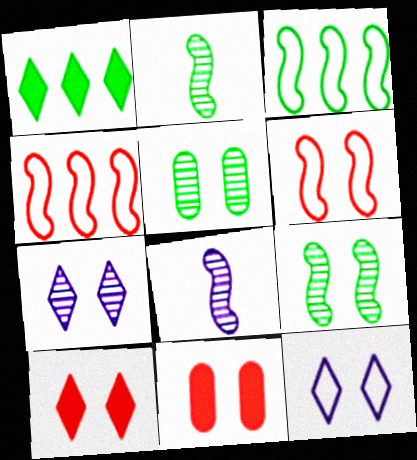[[9, 11, 12]]